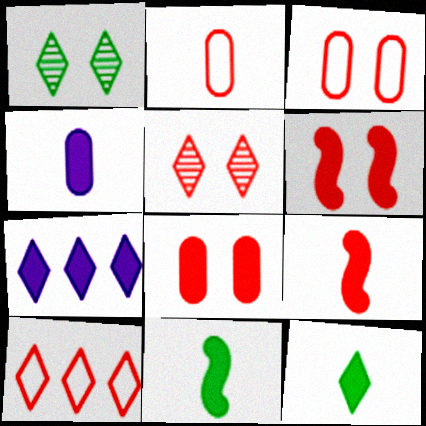[[3, 5, 6], 
[4, 9, 12], 
[7, 8, 11]]